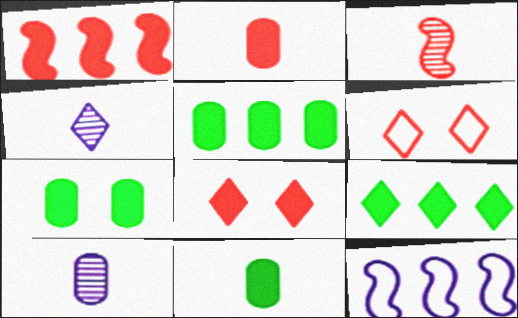[[1, 2, 8], 
[4, 6, 9], 
[5, 7, 11]]